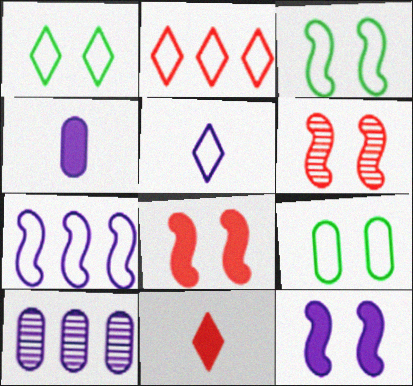[[1, 2, 5], 
[1, 3, 9], 
[3, 6, 12], 
[3, 10, 11], 
[5, 10, 12]]